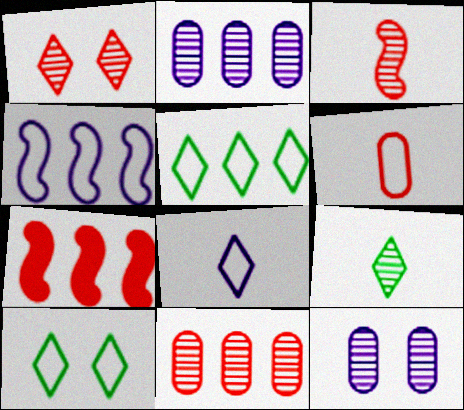[[1, 3, 11], 
[1, 6, 7], 
[2, 5, 7], 
[4, 6, 10]]